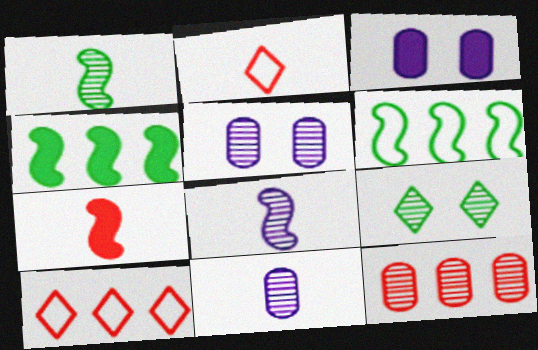[[1, 3, 10], 
[2, 4, 5], 
[8, 9, 12]]